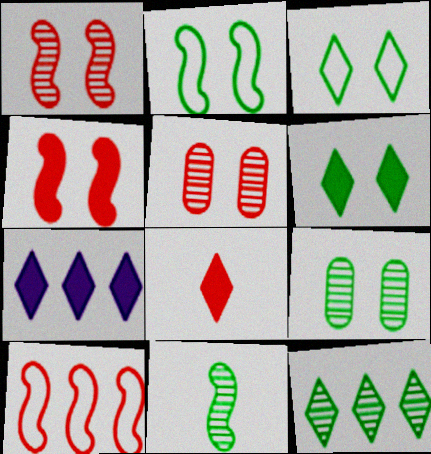[[2, 6, 9], 
[5, 8, 10], 
[6, 7, 8], 
[9, 11, 12]]